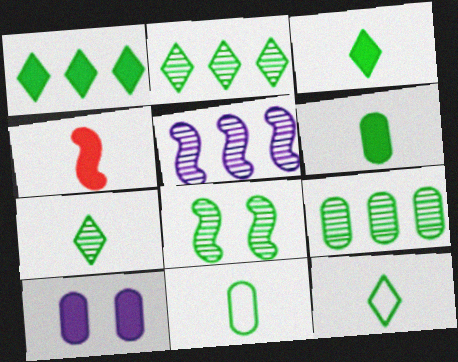[[1, 4, 10], 
[1, 8, 11], 
[3, 7, 12], 
[7, 8, 9]]